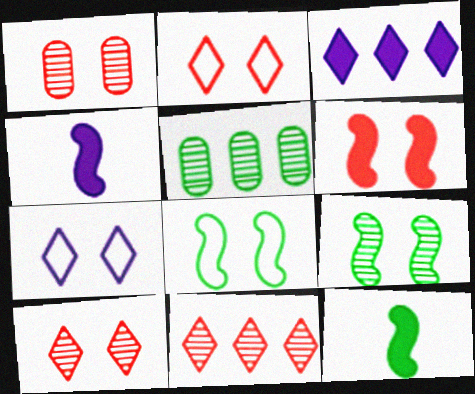[[1, 2, 6], 
[2, 4, 5]]